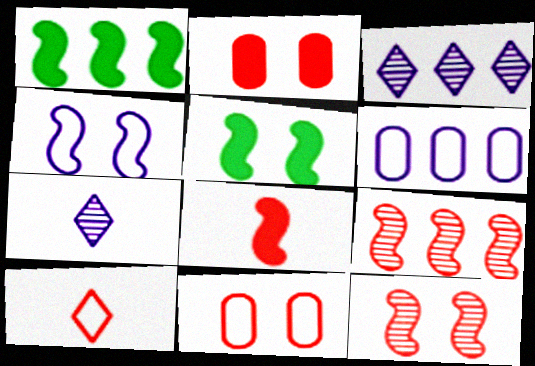[[1, 7, 11], 
[2, 9, 10], 
[4, 5, 12]]